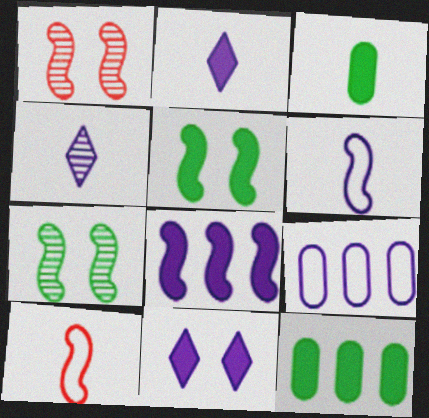[[3, 4, 10], 
[7, 8, 10]]